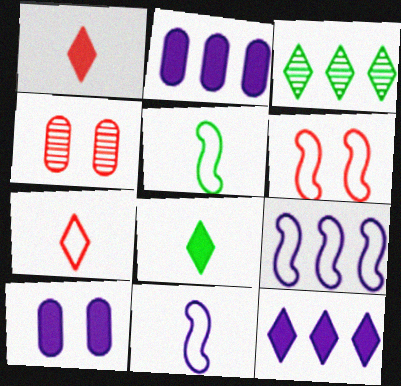[[4, 5, 12], 
[4, 8, 9], 
[5, 6, 9]]